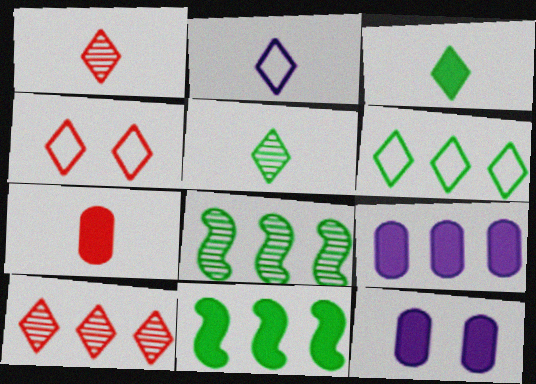[[1, 2, 3], 
[2, 4, 6]]